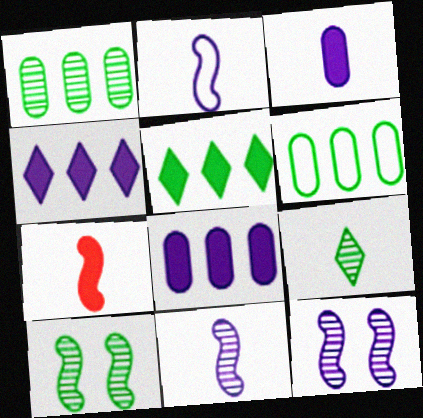[[1, 9, 10]]